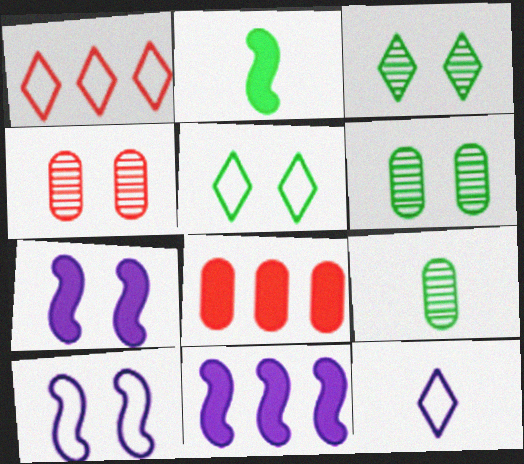[[1, 5, 12], 
[1, 7, 9], 
[4, 5, 7]]